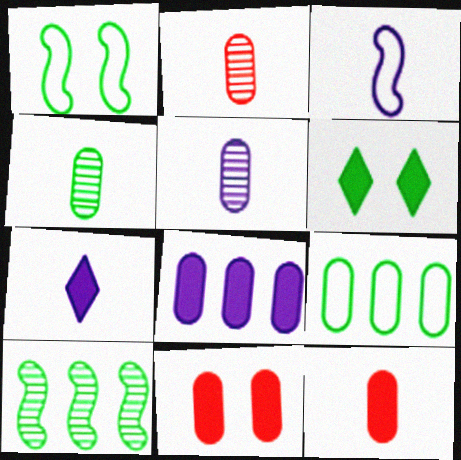[[2, 4, 5], 
[3, 5, 7], 
[5, 9, 11]]